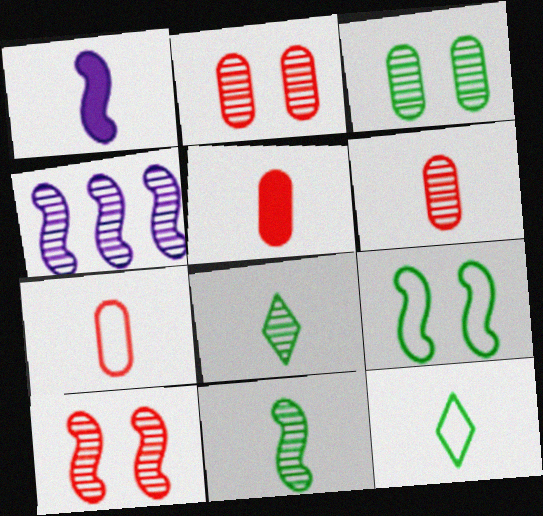[[1, 6, 12], 
[1, 7, 8], 
[2, 4, 8], 
[4, 10, 11], 
[5, 6, 7]]